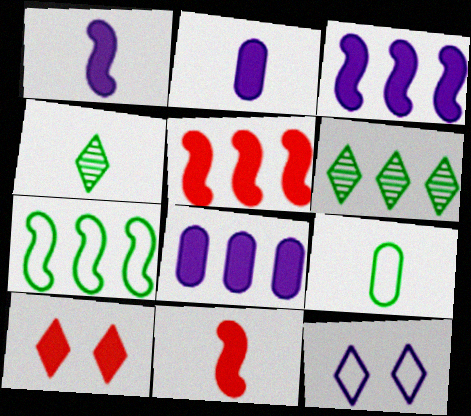[]